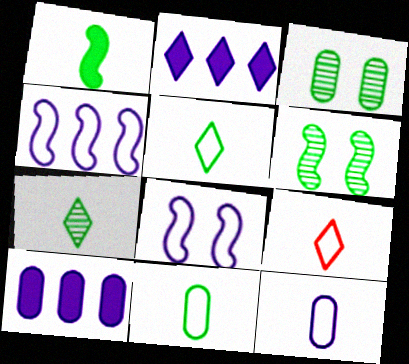[[1, 7, 11], 
[6, 9, 10]]